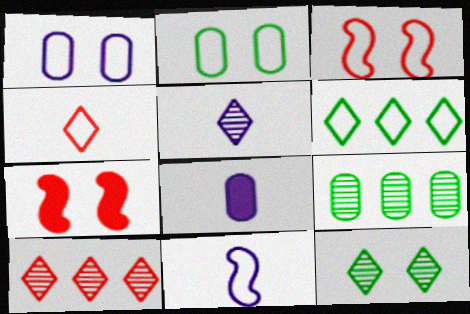[[1, 7, 12], 
[5, 8, 11], 
[5, 10, 12]]